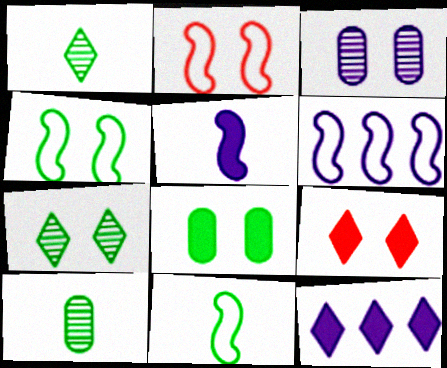[[2, 6, 11], 
[2, 10, 12], 
[3, 4, 9], 
[4, 7, 8], 
[6, 9, 10]]